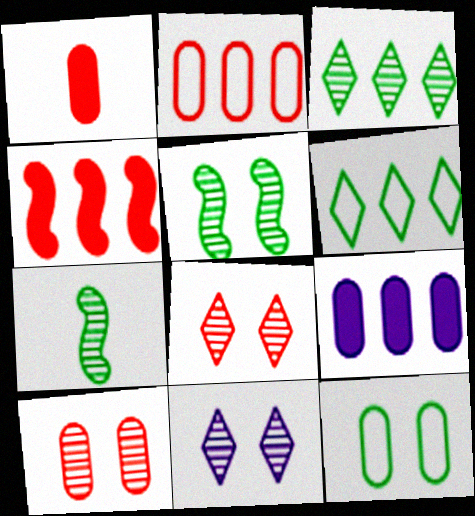[[1, 2, 10], 
[5, 10, 11]]